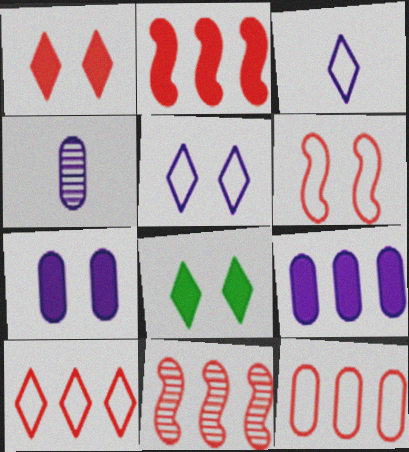[]